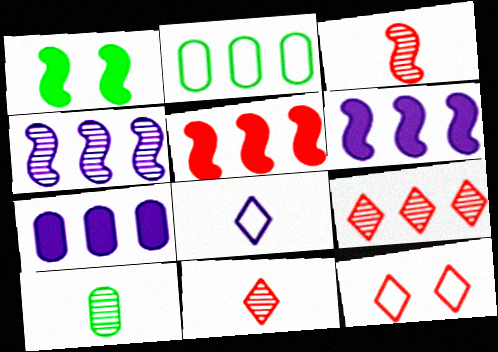[[2, 6, 9], 
[6, 10, 12]]